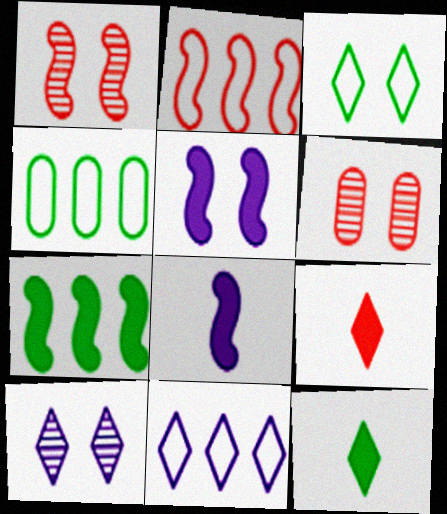[[2, 4, 11], 
[2, 6, 9], 
[3, 5, 6]]